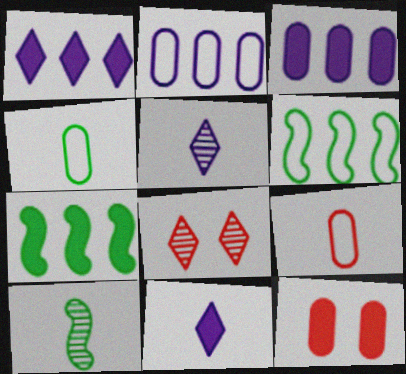[[5, 6, 12], 
[7, 11, 12], 
[9, 10, 11]]